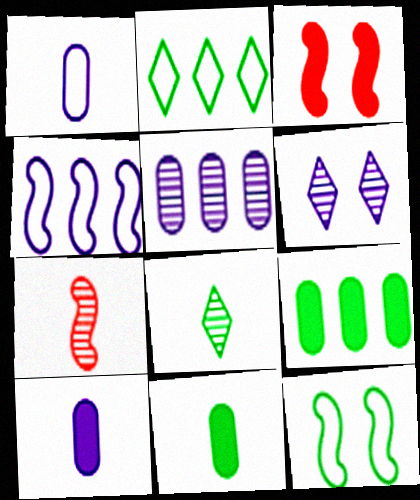[[4, 6, 10], 
[8, 9, 12]]